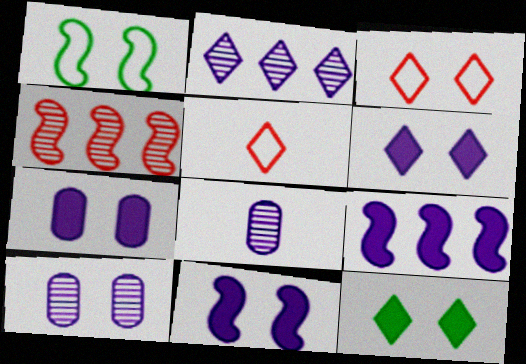[[2, 5, 12], 
[6, 7, 11]]